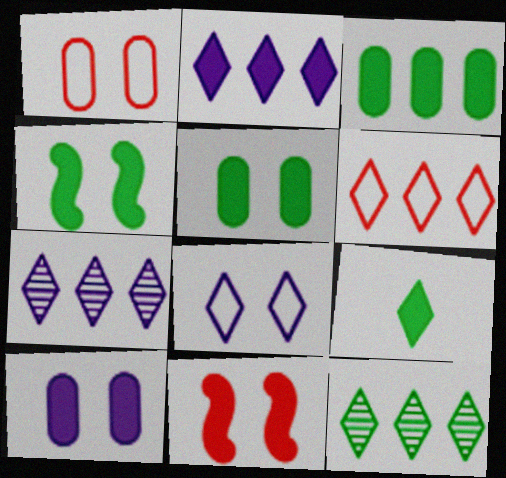[[2, 6, 12], 
[3, 4, 9]]